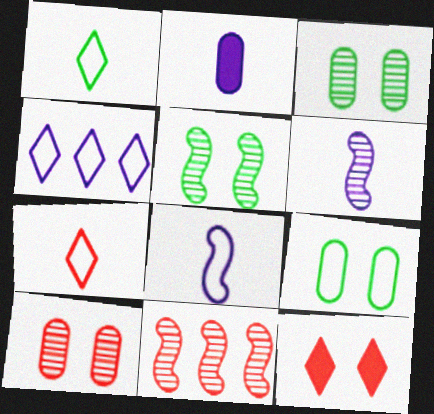[[5, 6, 11]]